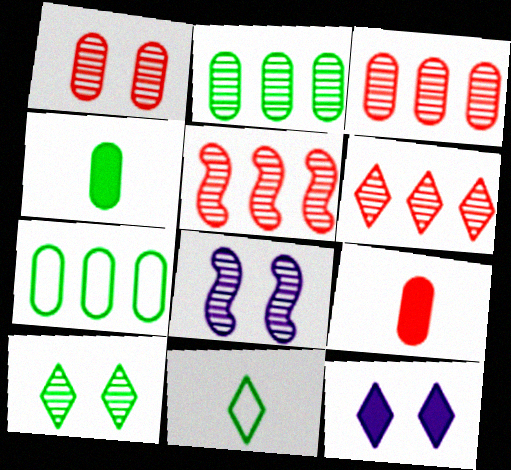[[1, 8, 10], 
[3, 5, 6], 
[6, 11, 12]]